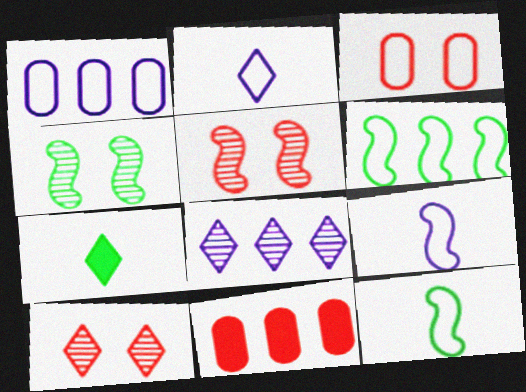[[1, 5, 7], 
[2, 3, 6], 
[2, 4, 11], 
[6, 8, 11]]